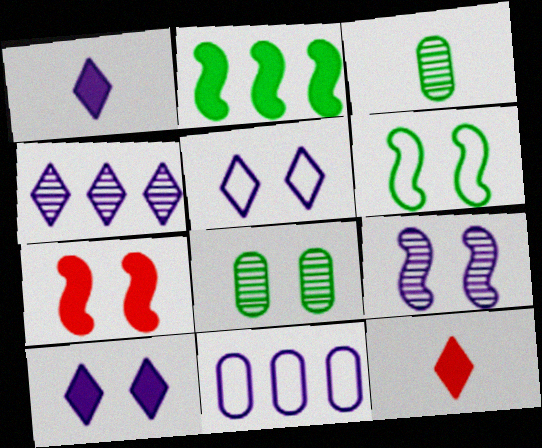[[1, 4, 5], 
[1, 9, 11], 
[5, 7, 8], 
[6, 7, 9]]